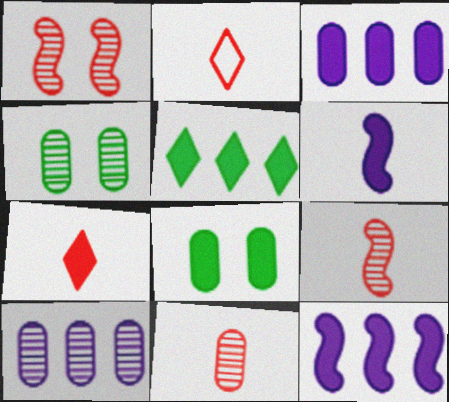[[2, 4, 12], 
[4, 10, 11], 
[7, 8, 12]]